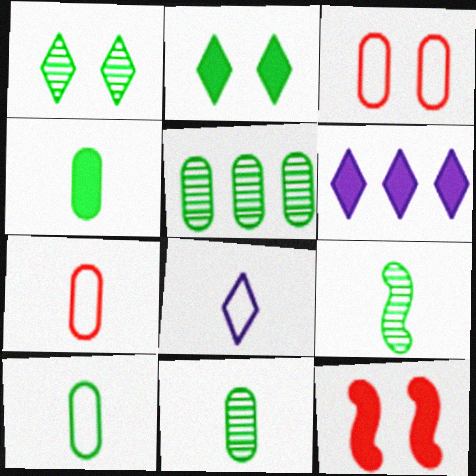[[1, 5, 9], 
[3, 6, 9], 
[4, 6, 12], 
[4, 10, 11], 
[5, 8, 12]]